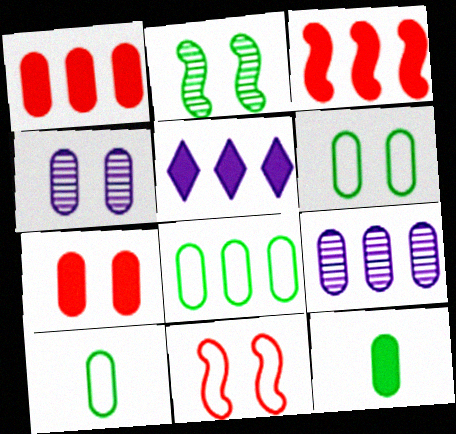[[1, 4, 10], 
[1, 8, 9], 
[4, 6, 7], 
[6, 8, 10], 
[7, 9, 10]]